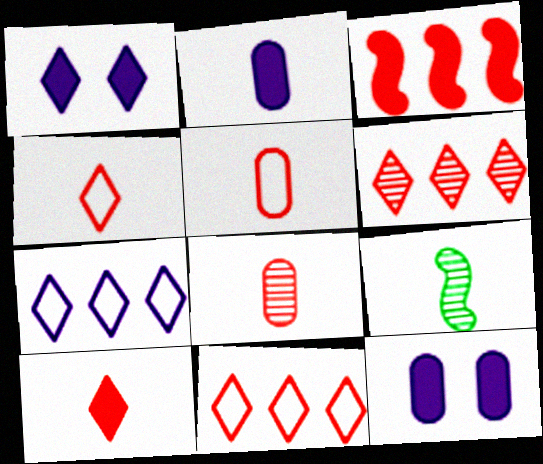[[2, 4, 9], 
[9, 11, 12]]